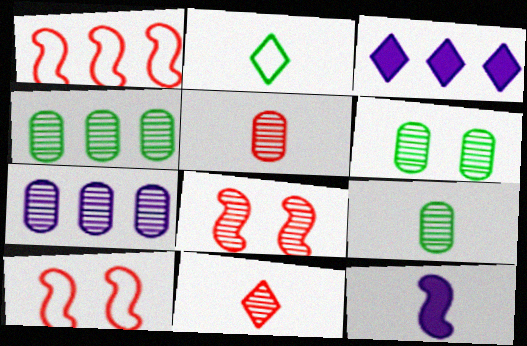[[1, 3, 4], 
[2, 5, 12], 
[3, 9, 10], 
[4, 6, 9], 
[5, 6, 7]]